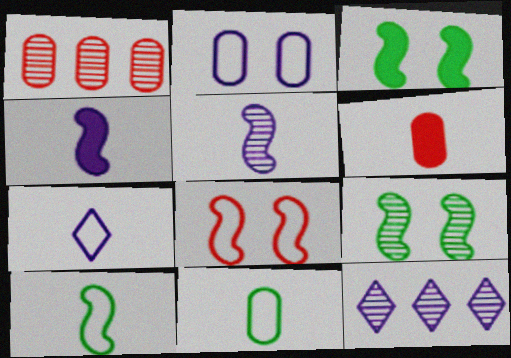[[1, 3, 7], 
[2, 4, 12]]